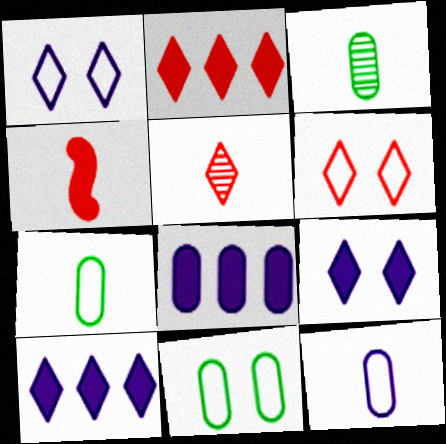[[2, 5, 6]]